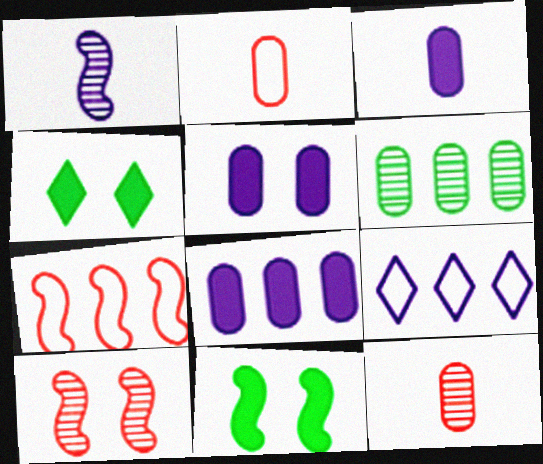[[1, 5, 9], 
[1, 7, 11], 
[2, 5, 6], 
[3, 5, 8], 
[9, 11, 12]]